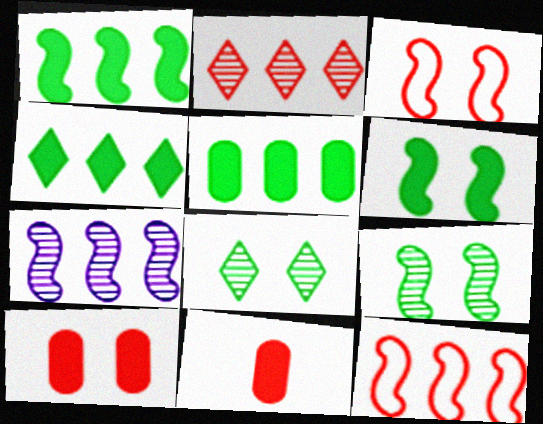[[1, 4, 5], 
[1, 7, 12], 
[2, 3, 11]]